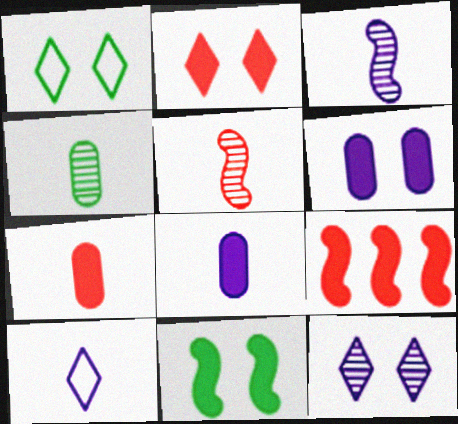[[1, 2, 12], 
[2, 6, 11], 
[2, 7, 9], 
[3, 8, 10]]